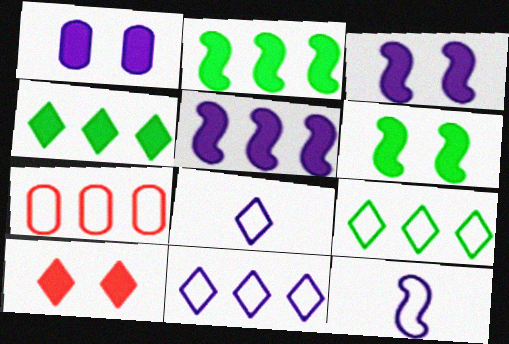[[1, 6, 10]]